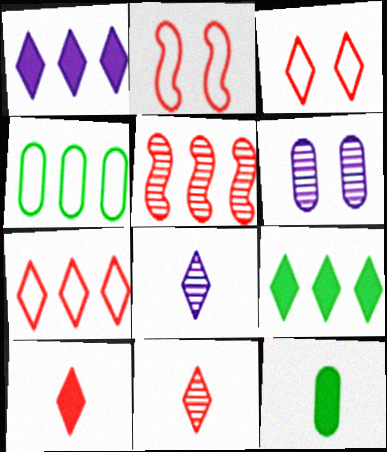[[1, 4, 5], 
[3, 8, 9]]